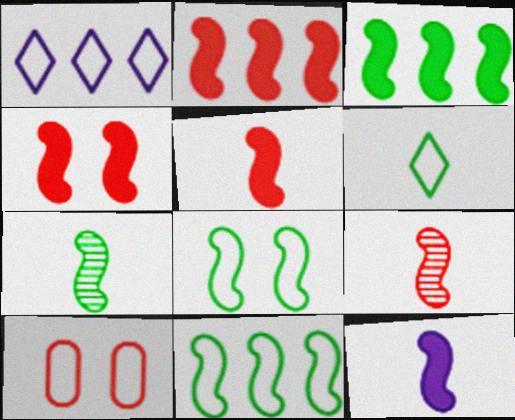[[2, 4, 5], 
[3, 4, 12], 
[3, 7, 8]]